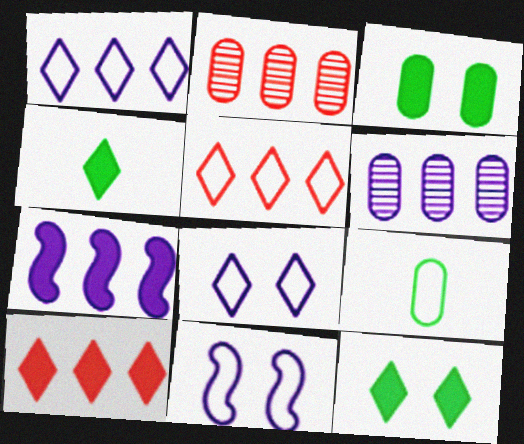[[1, 6, 7], 
[2, 4, 11], 
[5, 9, 11]]